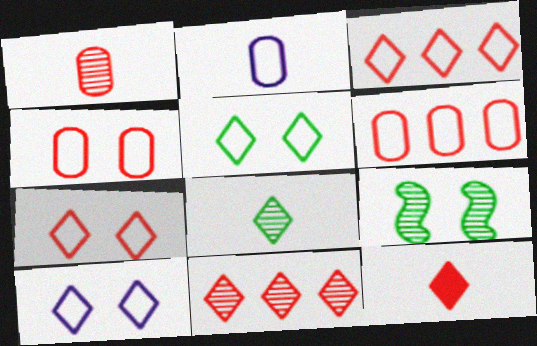[[5, 7, 10], 
[7, 11, 12]]